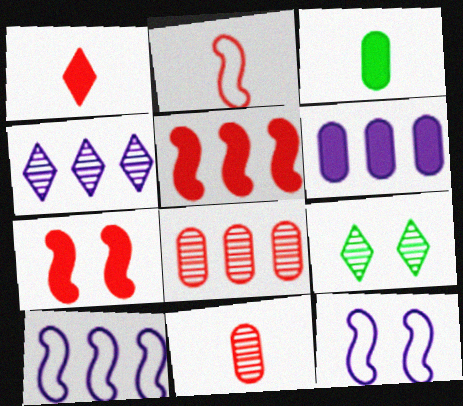[[1, 2, 11], 
[2, 6, 9], 
[4, 6, 10]]